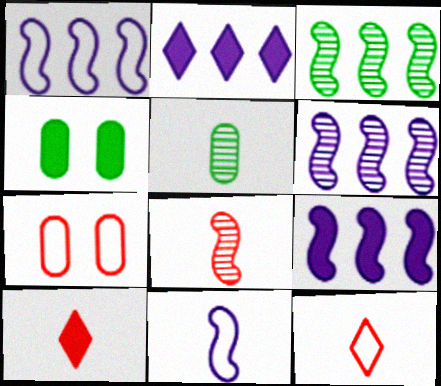[[1, 6, 9], 
[4, 6, 12], 
[4, 9, 10], 
[5, 10, 11]]